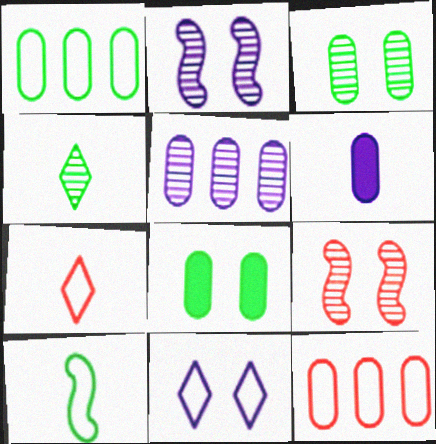[[3, 6, 12], 
[4, 5, 9], 
[8, 9, 11], 
[10, 11, 12]]